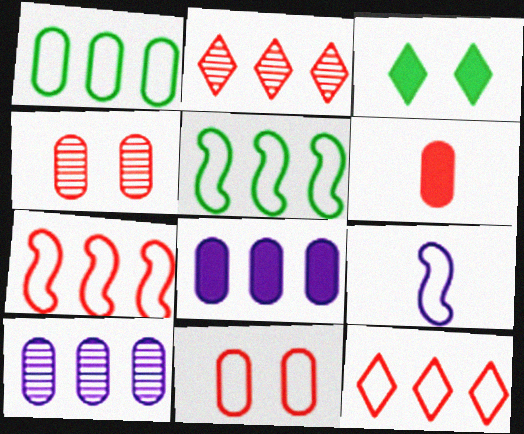[[2, 5, 8]]